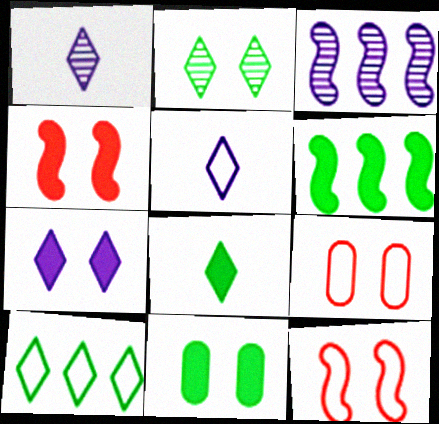[[1, 6, 9], 
[2, 8, 10], 
[3, 8, 9], 
[4, 7, 11], 
[6, 8, 11]]